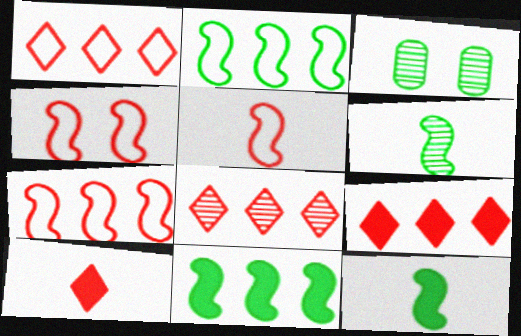[[1, 8, 9], 
[4, 5, 7]]